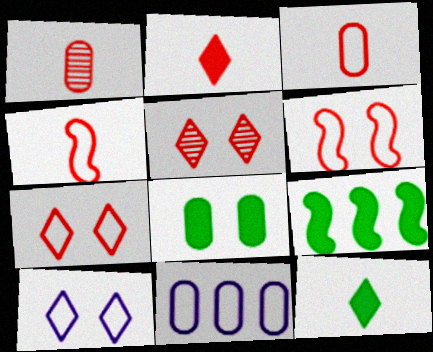[[1, 2, 4], 
[1, 8, 11], 
[1, 9, 10], 
[8, 9, 12]]